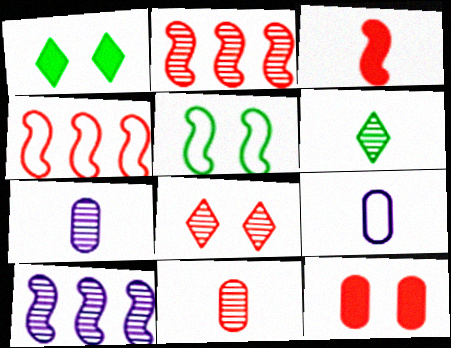[[1, 2, 9], 
[1, 4, 7], 
[2, 8, 11], 
[3, 5, 10], 
[3, 6, 9]]